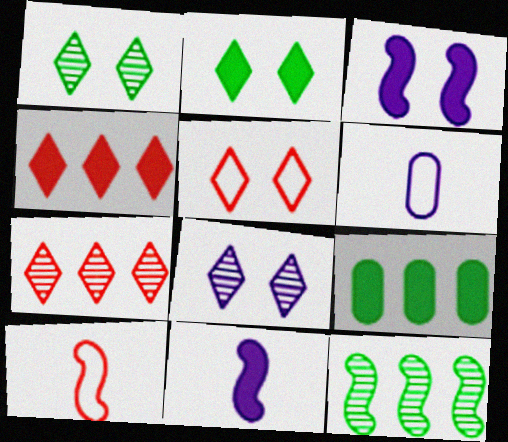[[2, 5, 8], 
[3, 10, 12], 
[8, 9, 10]]